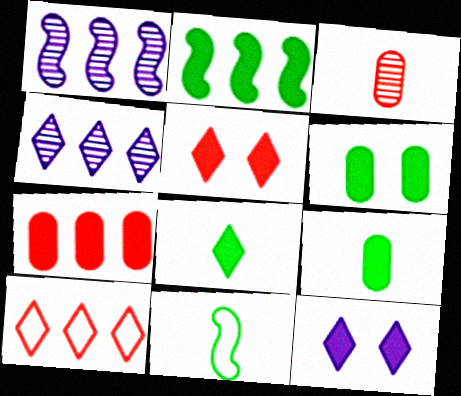[[2, 6, 8]]